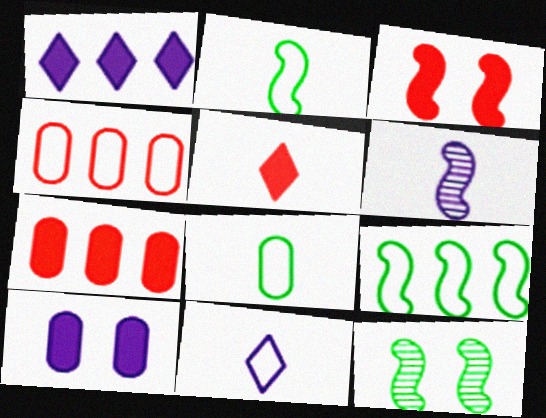[[3, 5, 7], 
[3, 6, 9], 
[5, 6, 8], 
[7, 11, 12]]